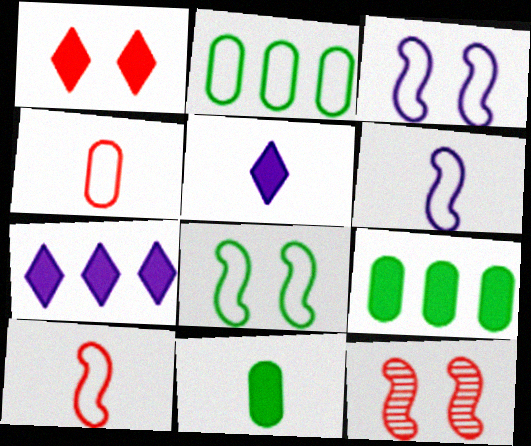[[2, 5, 12]]